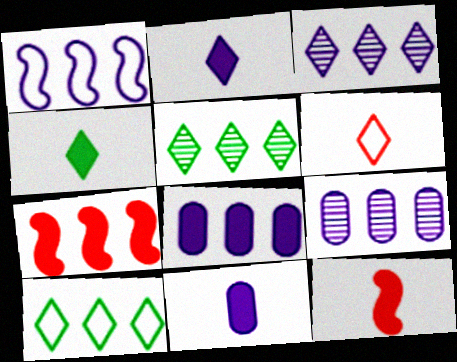[[1, 3, 8], 
[4, 11, 12], 
[7, 9, 10]]